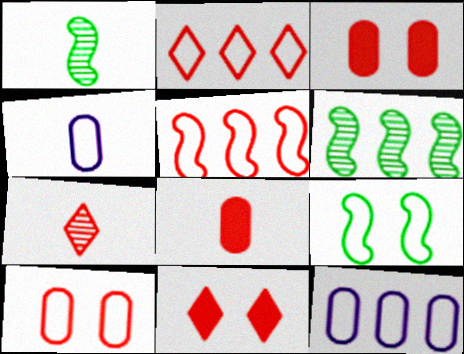[[1, 11, 12], 
[2, 4, 9], 
[2, 7, 11], 
[3, 5, 7], 
[4, 6, 11]]